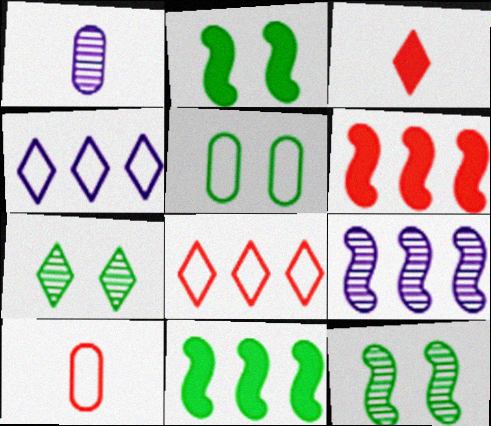[[1, 2, 8], 
[2, 5, 7], 
[3, 4, 7], 
[3, 5, 9]]